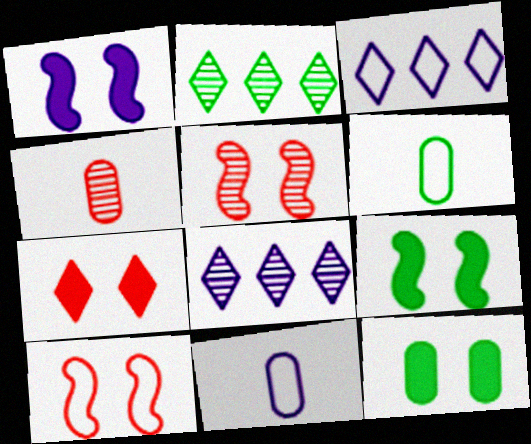[[1, 7, 12], 
[1, 8, 11], 
[2, 6, 9], 
[3, 4, 9], 
[3, 6, 10]]